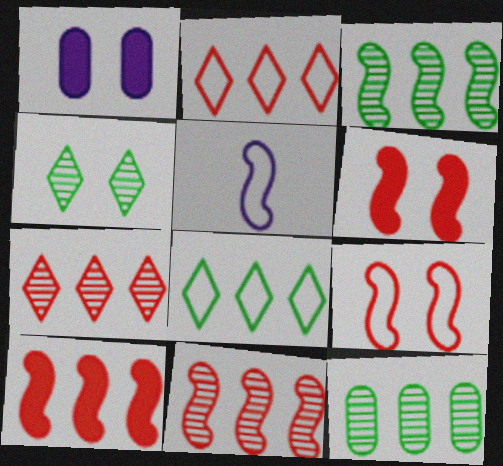[[1, 4, 9], 
[3, 5, 6]]